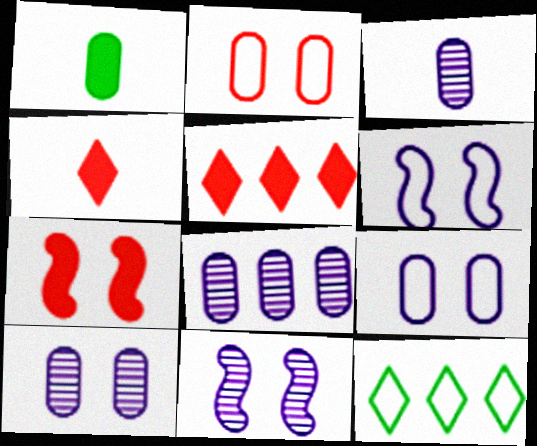[[1, 2, 8], 
[3, 7, 12], 
[3, 8, 10]]